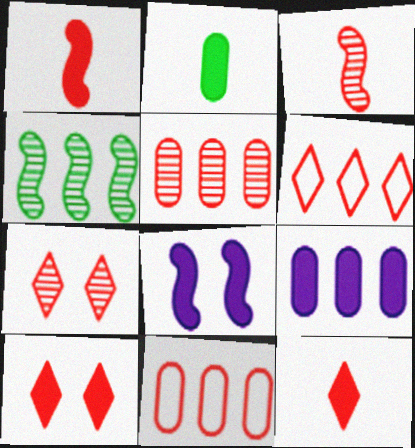[[1, 7, 11], 
[3, 5, 7], 
[3, 10, 11], 
[4, 6, 9], 
[6, 7, 12]]